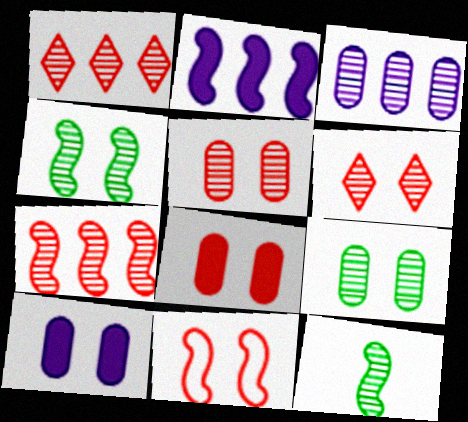[[2, 11, 12], 
[3, 6, 12], 
[6, 8, 11]]